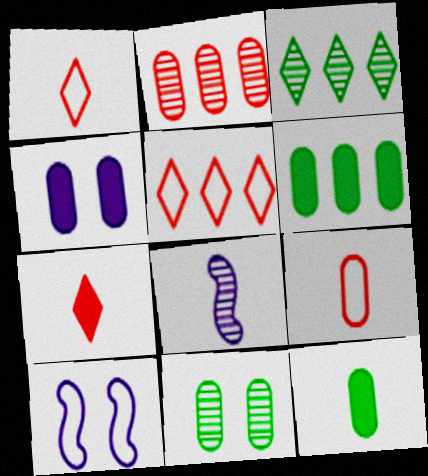[[1, 8, 12]]